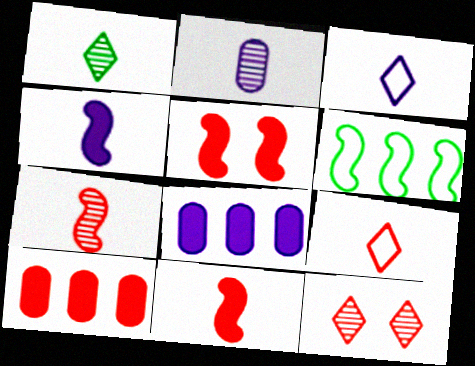[[1, 2, 7], 
[2, 3, 4]]